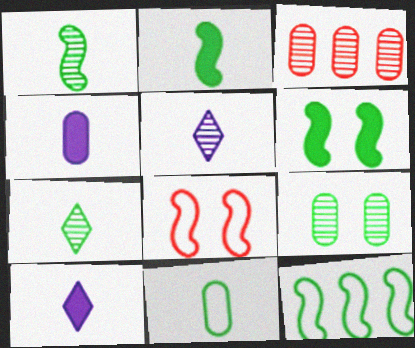[[1, 6, 12], 
[2, 7, 11]]